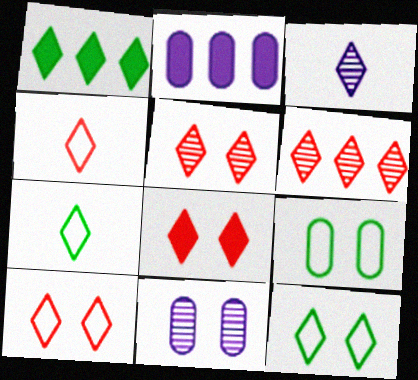[[1, 3, 10], 
[4, 6, 8], 
[5, 8, 10]]